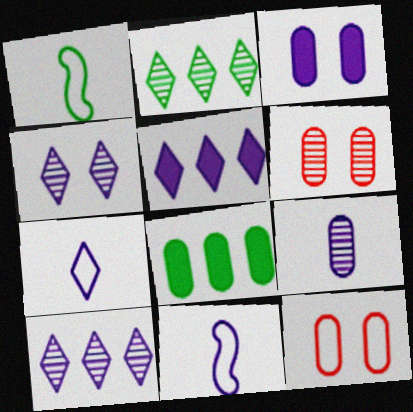[[1, 5, 6], 
[3, 10, 11], 
[4, 5, 7], 
[8, 9, 12]]